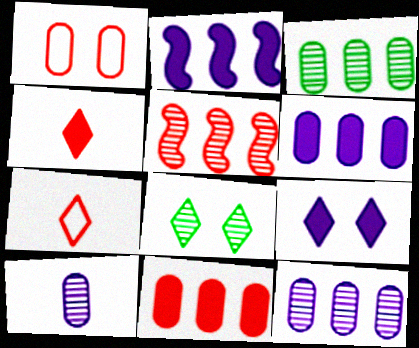[[1, 4, 5], 
[5, 8, 10]]